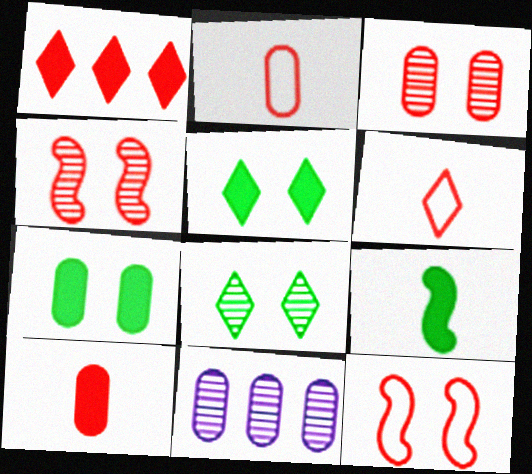[[1, 2, 4], 
[2, 7, 11]]